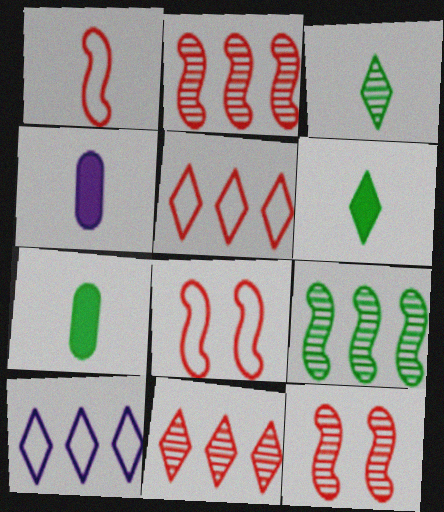[[1, 3, 4], 
[7, 10, 12]]